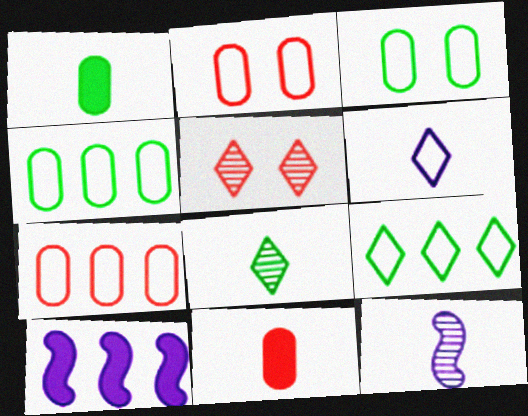[[2, 8, 10]]